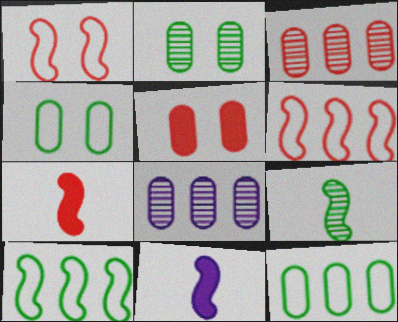[]